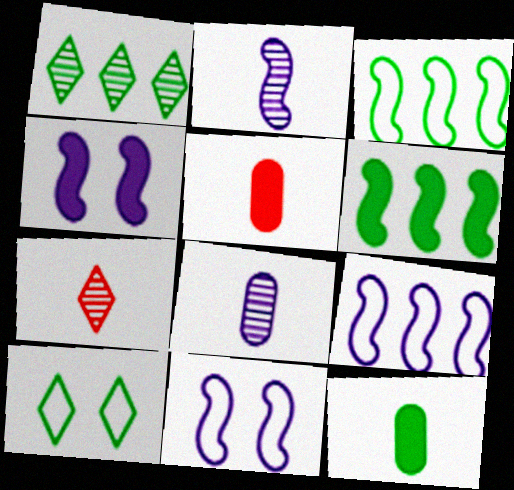[[1, 5, 11], 
[2, 4, 9]]